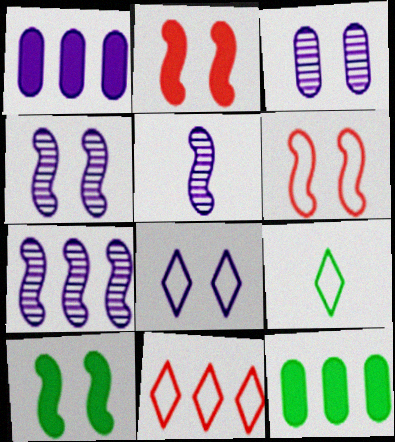[[1, 5, 8], 
[4, 5, 7], 
[4, 6, 10], 
[7, 11, 12], 
[8, 9, 11]]